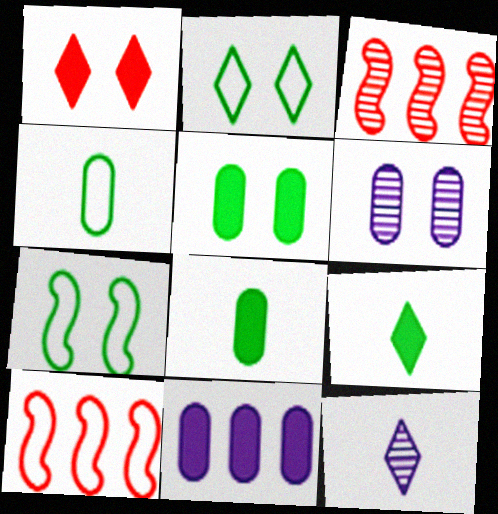[[1, 6, 7], 
[5, 10, 12], 
[6, 9, 10]]